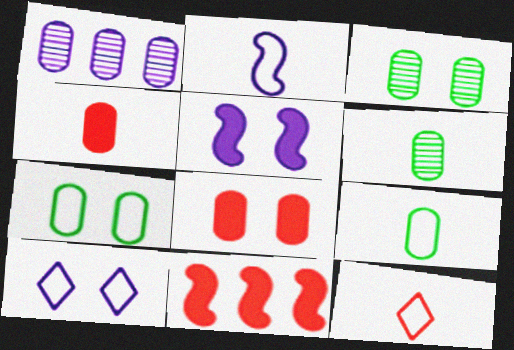[[1, 4, 7], 
[1, 8, 9], 
[2, 9, 12], 
[6, 10, 11]]